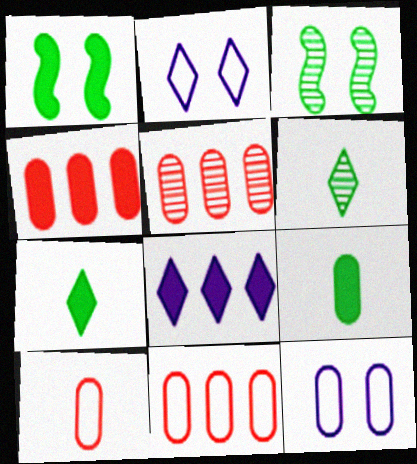[[3, 8, 10], 
[4, 5, 11], 
[5, 9, 12]]